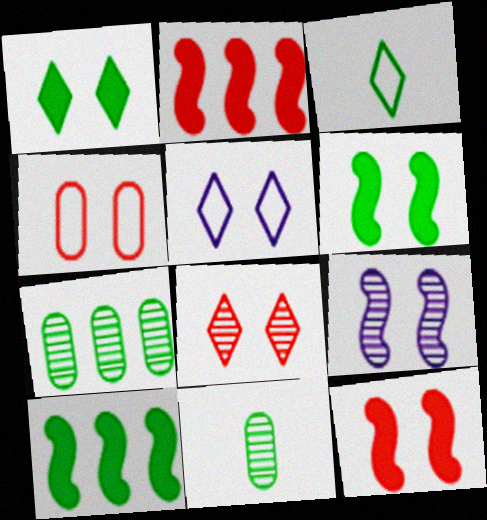[[1, 4, 9], 
[1, 5, 8], 
[2, 5, 11], 
[3, 6, 7], 
[4, 8, 12]]